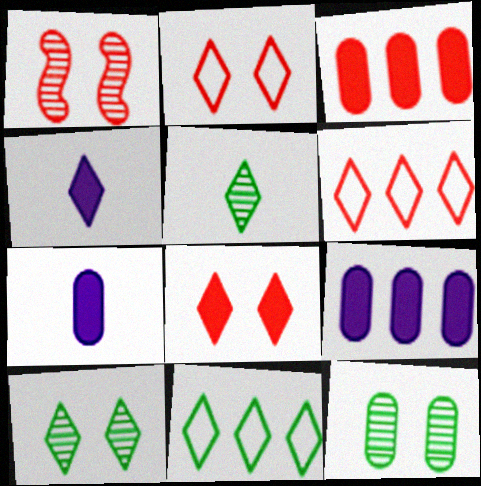[[1, 7, 11], 
[4, 6, 10]]